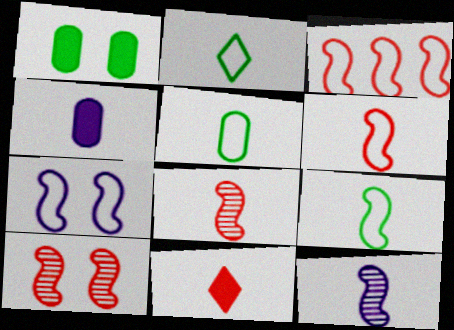[[2, 4, 8], 
[2, 5, 9], 
[3, 7, 9], 
[5, 11, 12]]